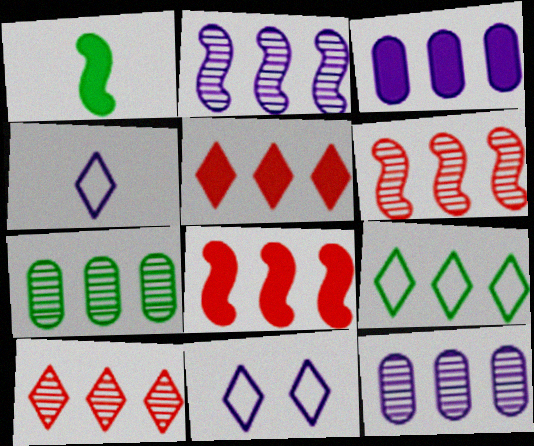[[2, 7, 10], 
[3, 6, 9], 
[8, 9, 12]]